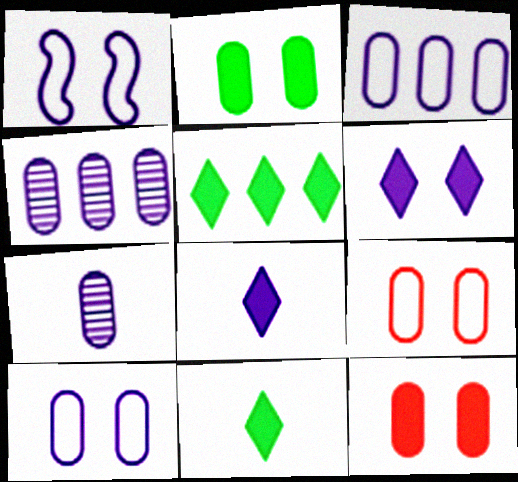[[1, 4, 8]]